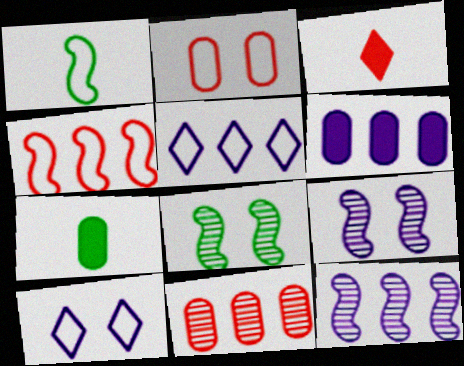[[1, 2, 5], 
[5, 6, 12]]